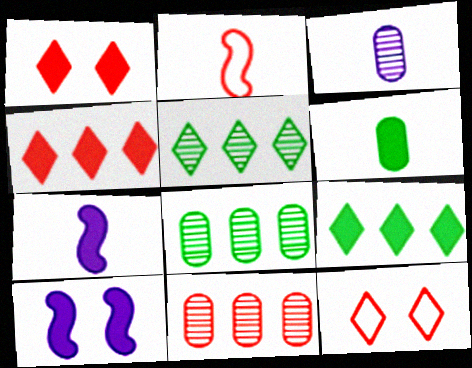[[1, 2, 11], 
[4, 6, 10], 
[7, 8, 12]]